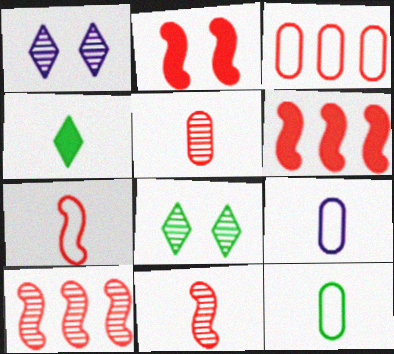[[1, 6, 12], 
[2, 7, 10], 
[4, 9, 11], 
[6, 8, 9]]